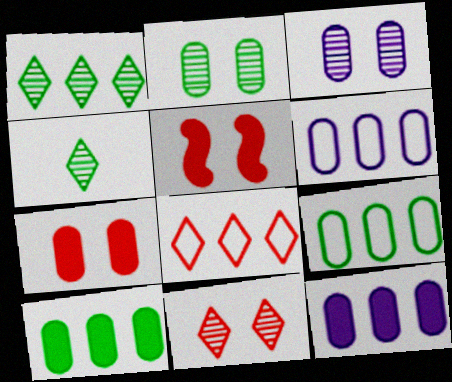[[4, 5, 6]]